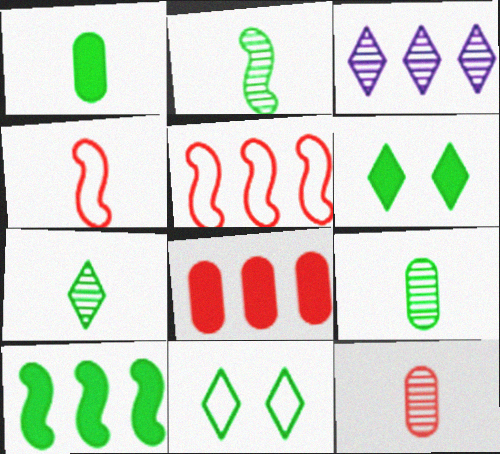[[1, 6, 10], 
[2, 7, 9], 
[9, 10, 11]]